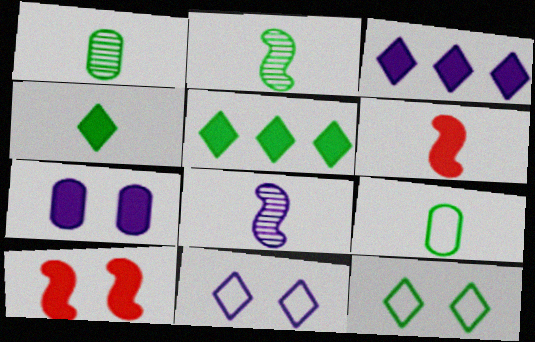[[2, 4, 9], 
[5, 6, 7]]